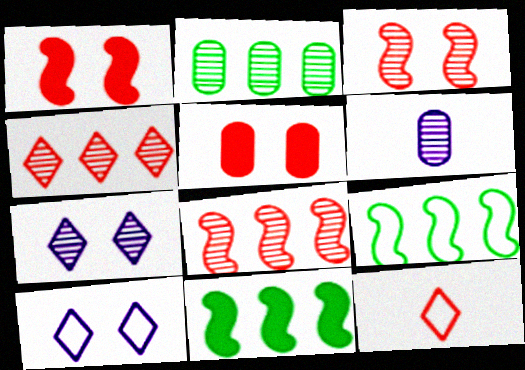[[5, 8, 12]]